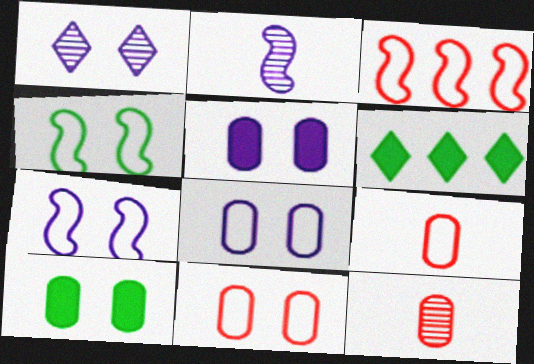[[1, 5, 7], 
[2, 6, 11], 
[6, 7, 12]]